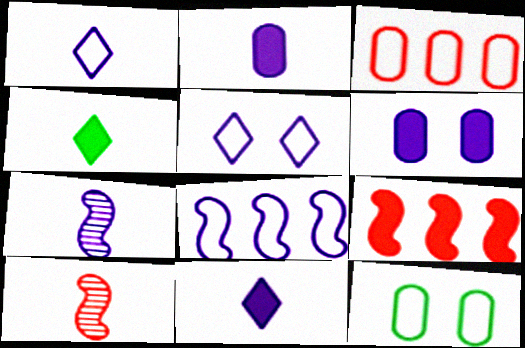[[1, 2, 7], 
[4, 6, 9]]